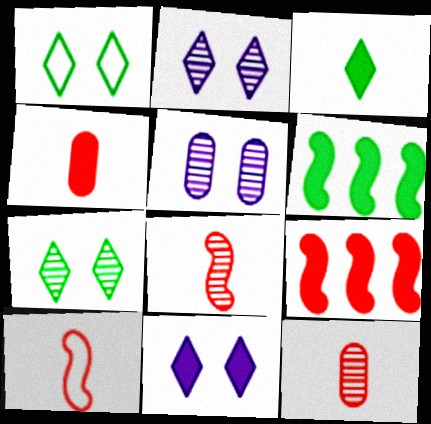[[4, 6, 11]]